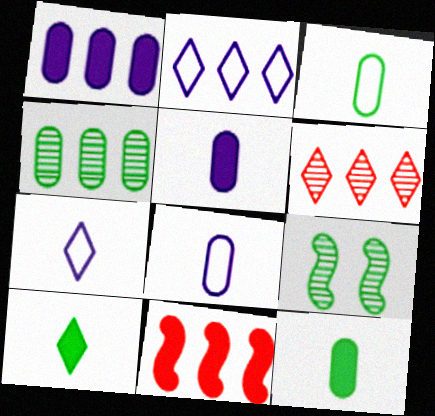[[2, 4, 11]]